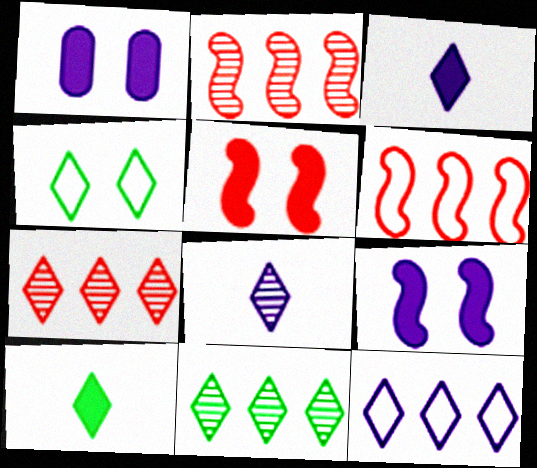[[3, 4, 7], 
[4, 10, 11]]